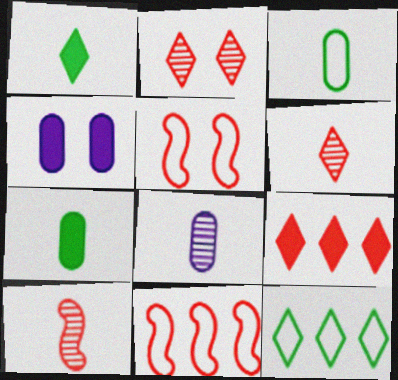[[4, 10, 12]]